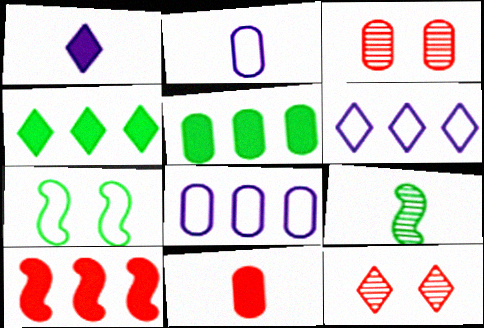[[2, 3, 5]]